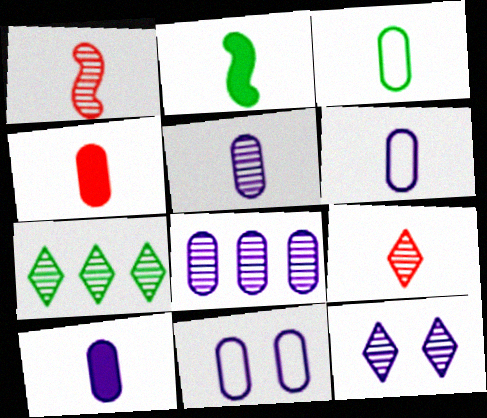[[2, 6, 9], 
[3, 4, 5], 
[5, 6, 10], 
[7, 9, 12], 
[8, 10, 11]]